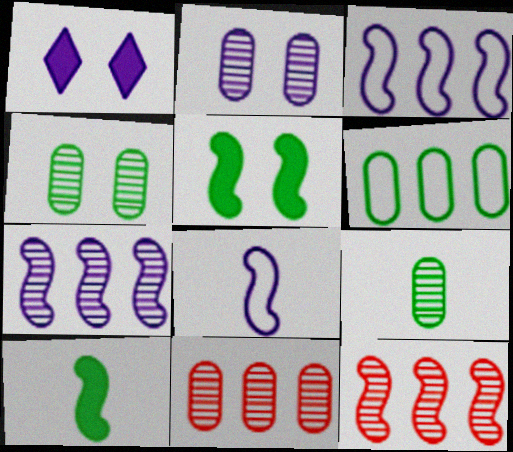[[2, 9, 11], 
[5, 8, 12]]